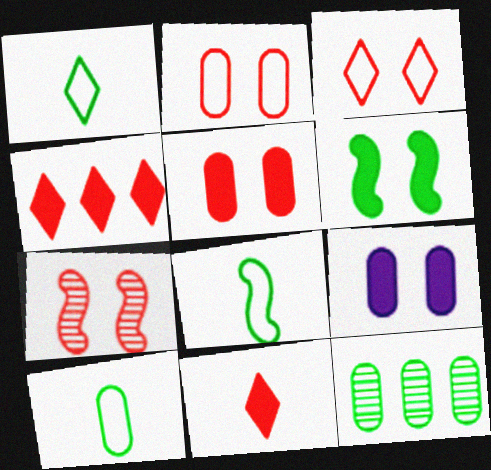[[1, 6, 12], 
[1, 8, 10], 
[3, 5, 7]]